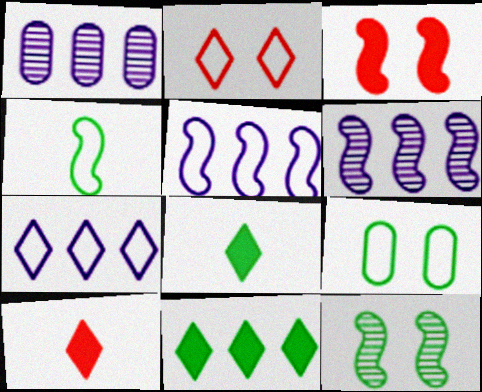[[3, 4, 6], 
[6, 9, 10]]